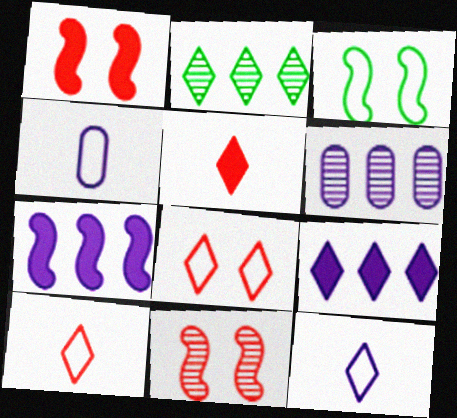[[1, 2, 4], 
[3, 5, 6]]